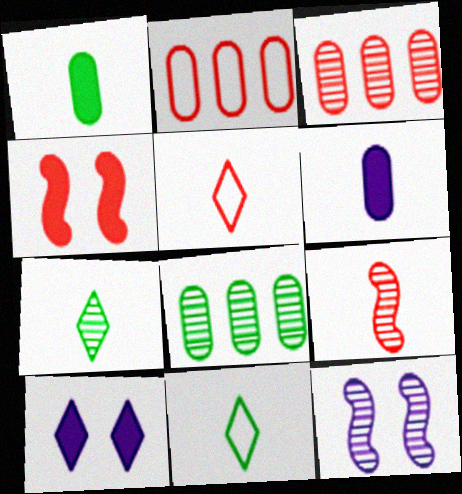[[3, 4, 5], 
[3, 7, 12], 
[6, 9, 11]]